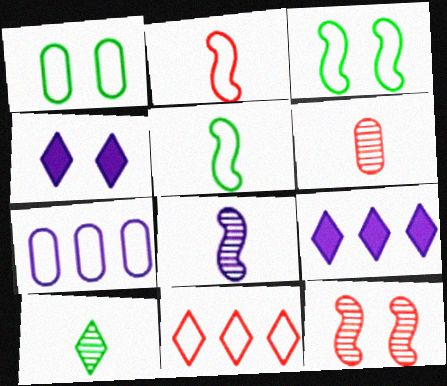[[1, 4, 12], 
[3, 6, 9], 
[4, 7, 8], 
[4, 10, 11], 
[6, 8, 10]]